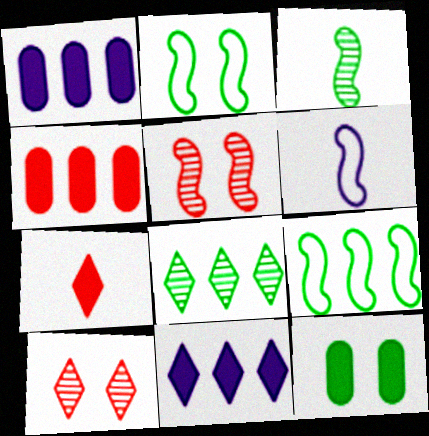[]